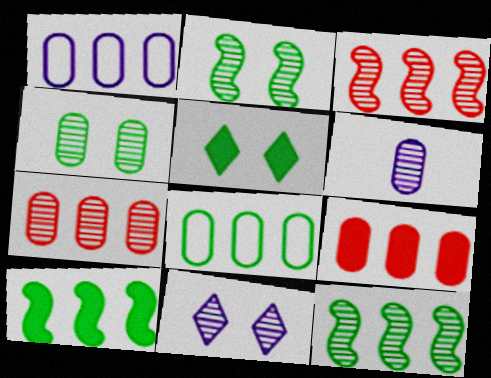[[4, 6, 7]]